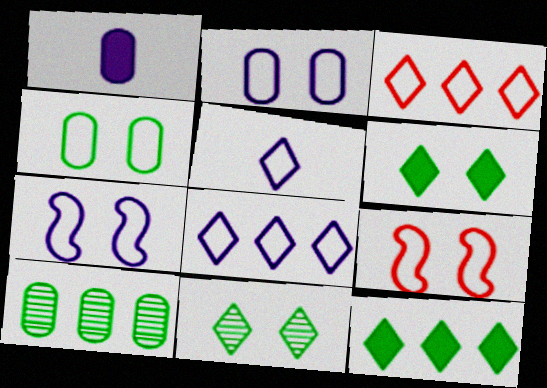[]